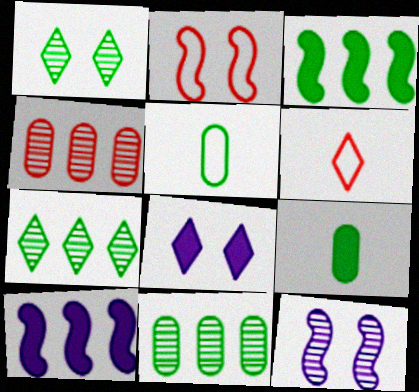[[1, 3, 5], 
[6, 7, 8]]